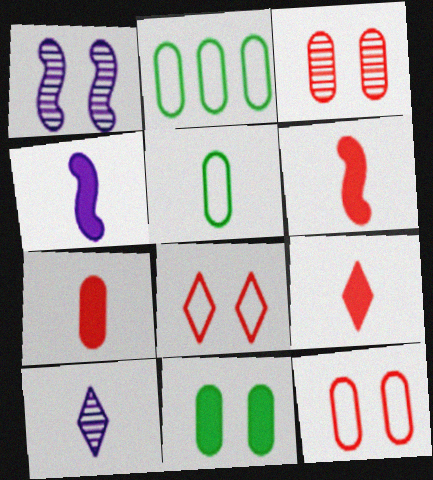[[1, 2, 9], 
[1, 8, 11], 
[5, 6, 10], 
[6, 7, 9]]